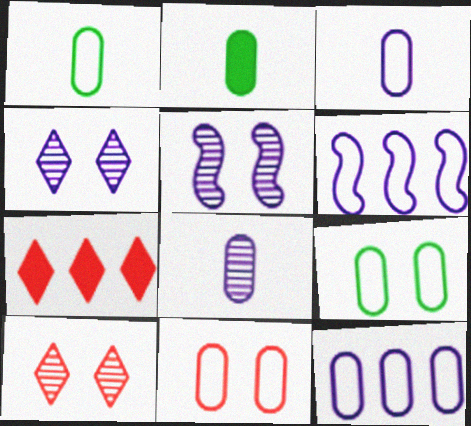[[1, 5, 7], 
[1, 11, 12], 
[2, 6, 10]]